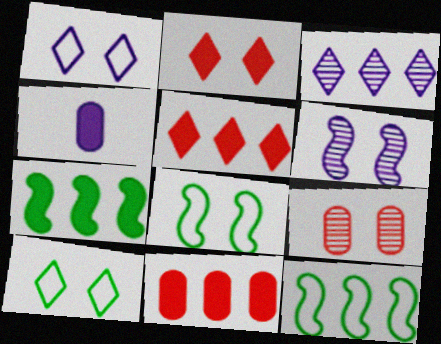[[2, 4, 7], 
[3, 11, 12]]